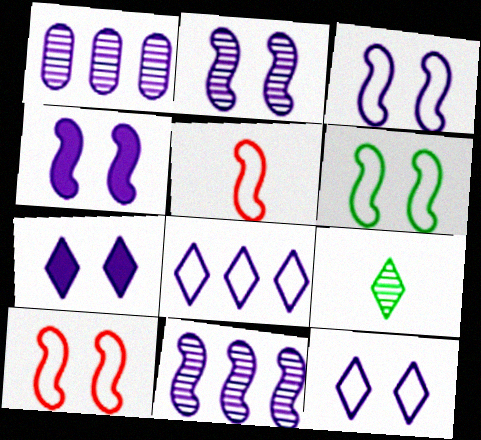[[2, 3, 4], 
[3, 6, 10]]